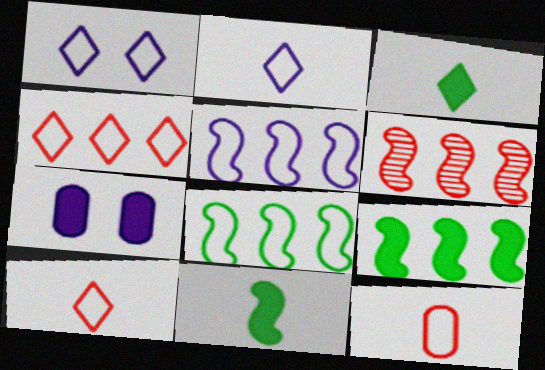[[1, 8, 12], 
[5, 6, 9]]